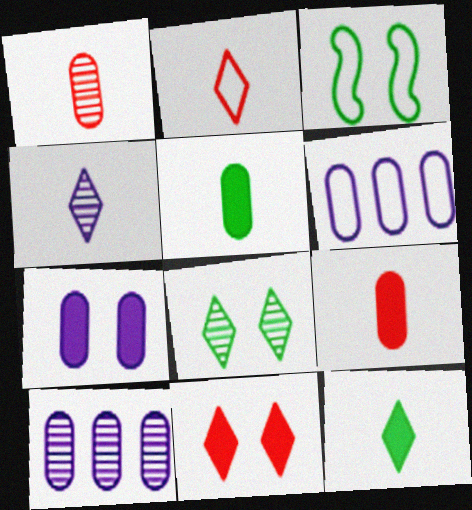[[2, 3, 6], 
[2, 4, 12]]